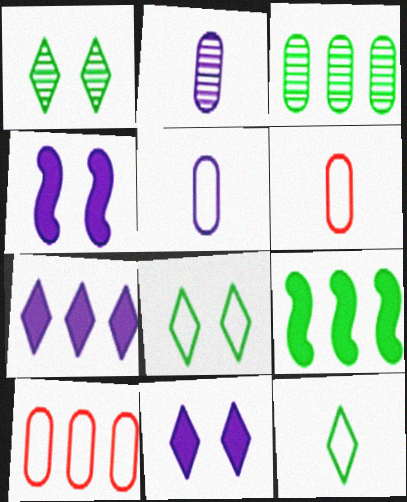[]